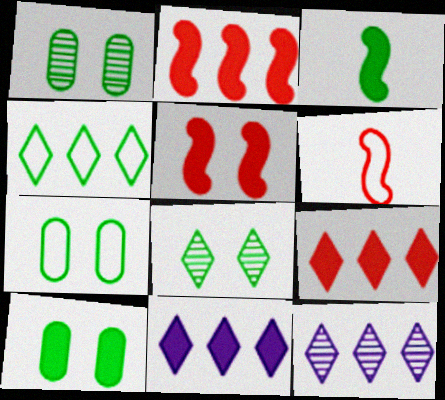[[1, 3, 4], 
[1, 6, 11], 
[1, 7, 10], 
[4, 9, 12], 
[6, 10, 12]]